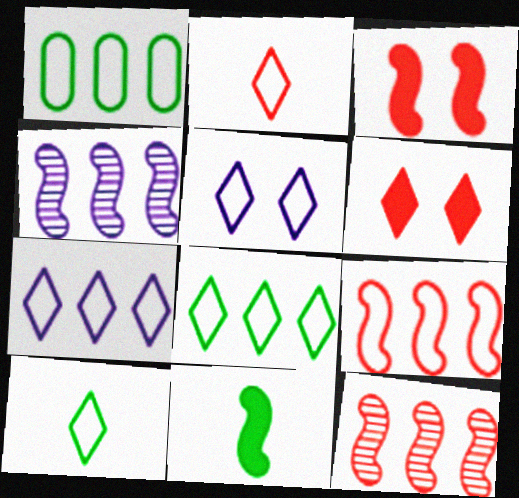[[1, 7, 9], 
[2, 5, 8]]